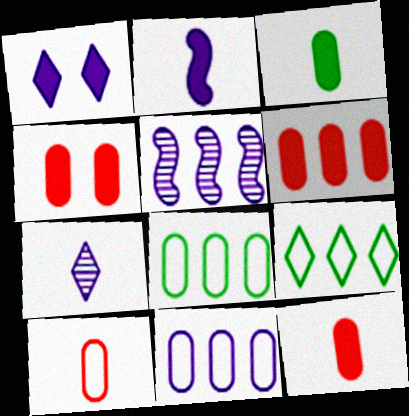[[4, 6, 12], 
[5, 6, 9]]